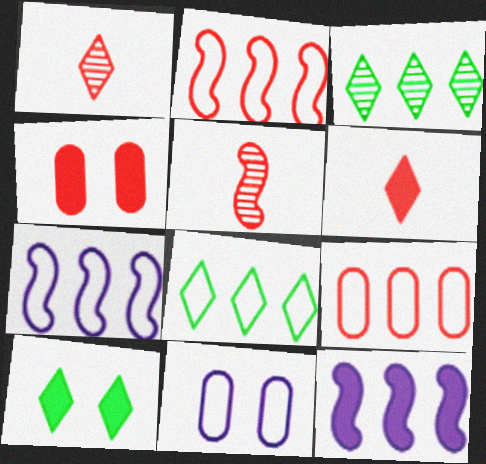[[1, 2, 4], 
[3, 9, 12], 
[7, 8, 9]]